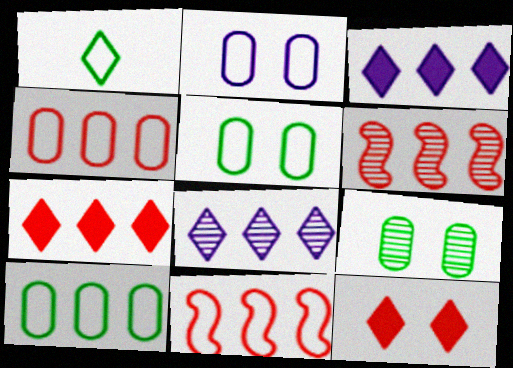[[1, 2, 11], 
[1, 8, 12], 
[3, 6, 10], 
[4, 6, 7]]